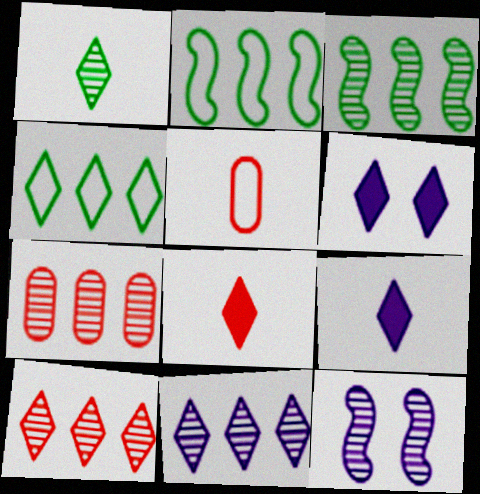[[1, 7, 12], 
[3, 5, 6], 
[3, 7, 11]]